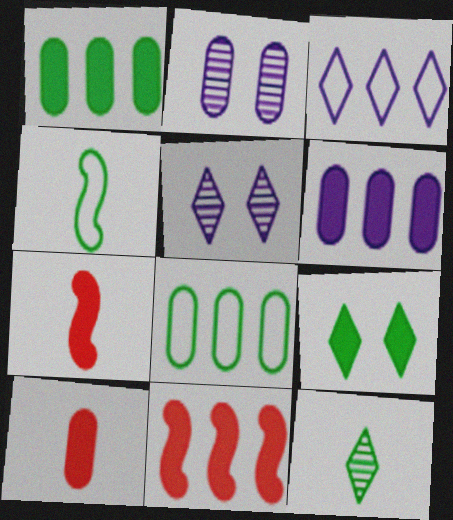[[2, 8, 10], 
[5, 7, 8], 
[6, 7, 9]]